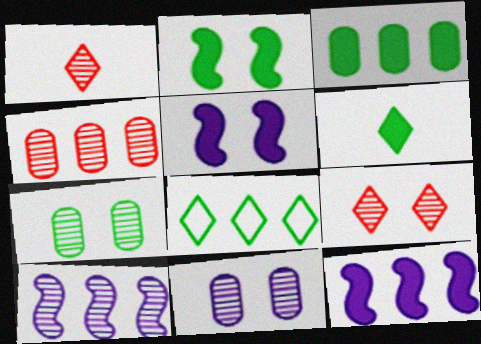[[1, 7, 10], 
[2, 3, 6], 
[4, 8, 12]]